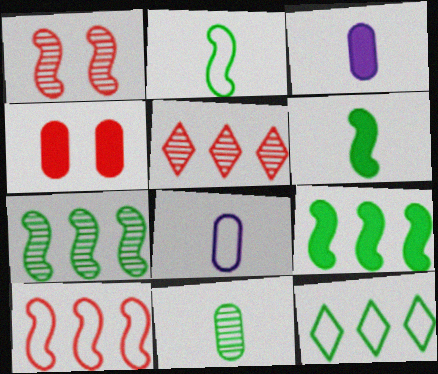[[1, 3, 12]]